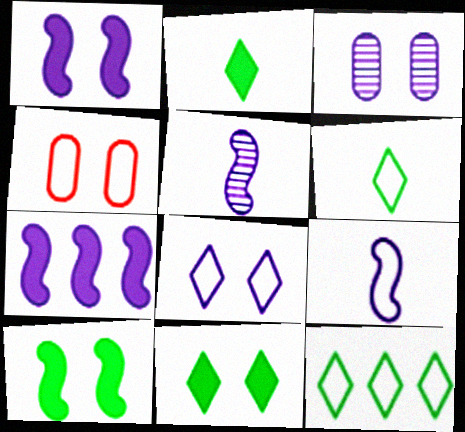[[1, 3, 8], 
[4, 9, 12]]